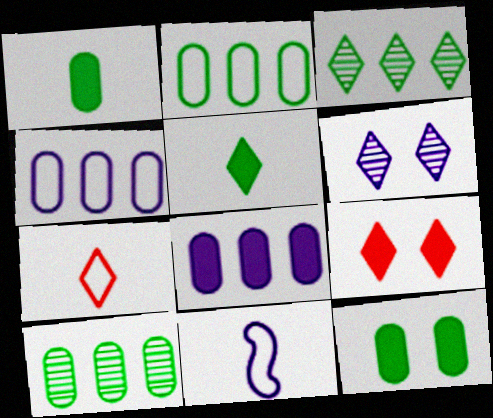[[6, 8, 11], 
[9, 10, 11]]